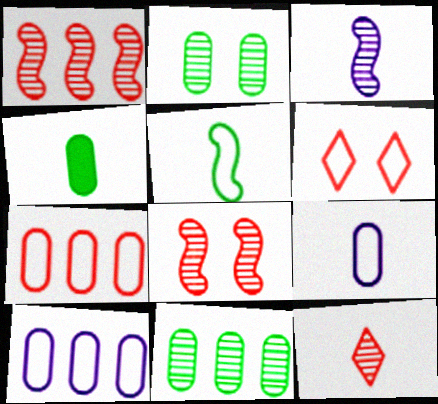[[5, 6, 10]]